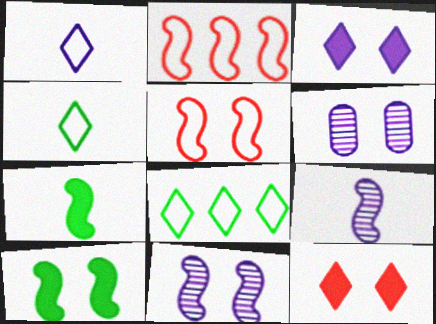[[2, 7, 11], 
[2, 9, 10], 
[5, 10, 11]]